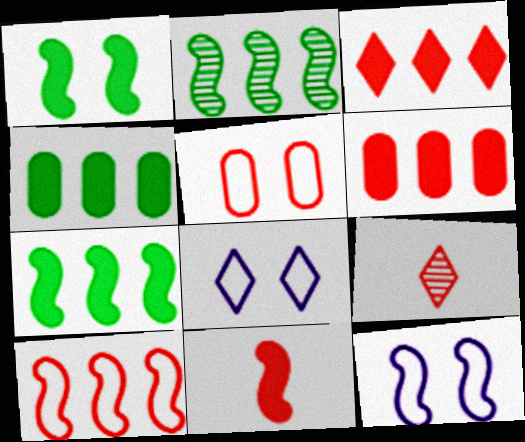[[2, 11, 12], 
[4, 9, 12]]